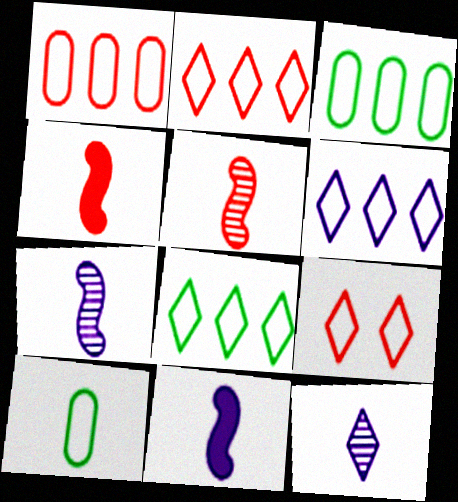[[2, 6, 8], 
[4, 10, 12]]